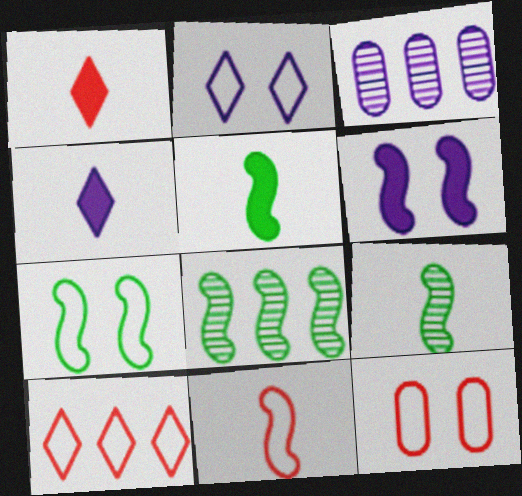[[1, 3, 7], 
[2, 7, 12], 
[4, 8, 12], 
[5, 7, 8], 
[6, 8, 11], 
[10, 11, 12]]